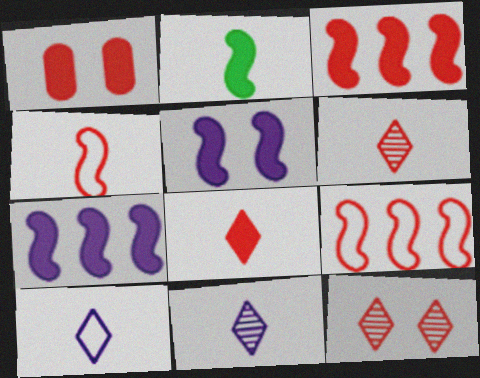[[1, 3, 8], 
[1, 6, 9], 
[2, 3, 5]]